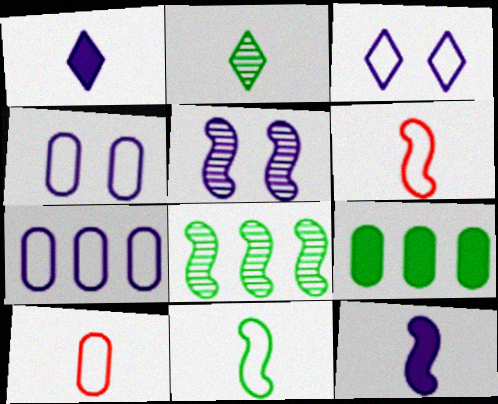[[1, 5, 7], 
[2, 10, 12]]